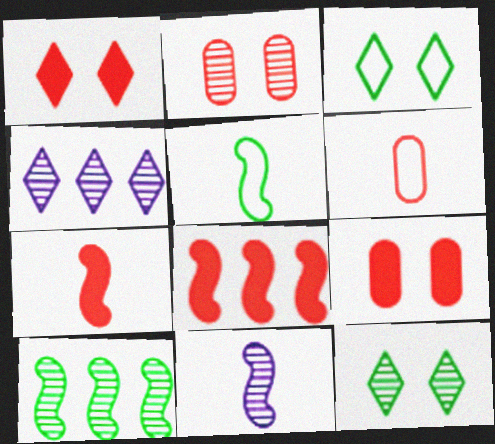[[4, 5, 9], 
[5, 7, 11]]